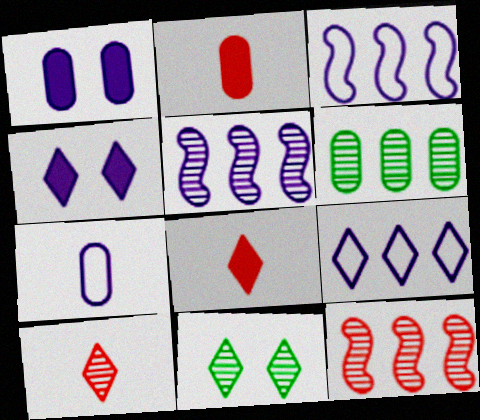[[2, 3, 11], 
[4, 5, 7], 
[8, 9, 11]]